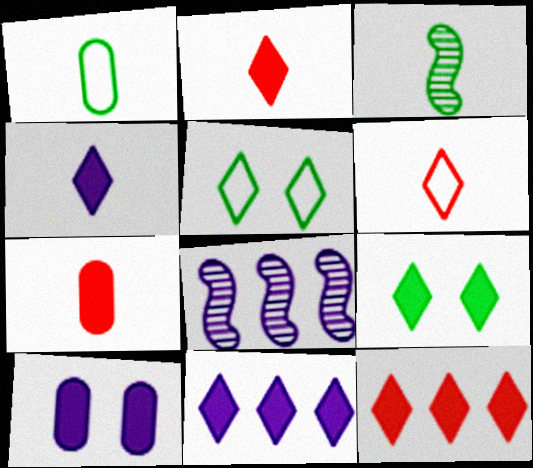[[2, 9, 11], 
[4, 9, 12], 
[5, 7, 8]]